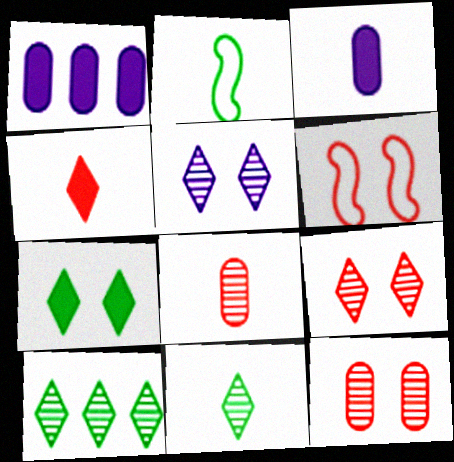[[1, 2, 9], 
[1, 6, 11], 
[3, 6, 10]]